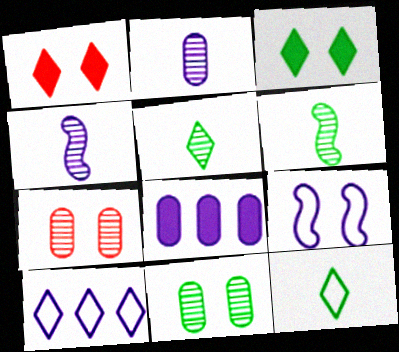[[1, 5, 10], 
[1, 9, 11], 
[3, 7, 9]]